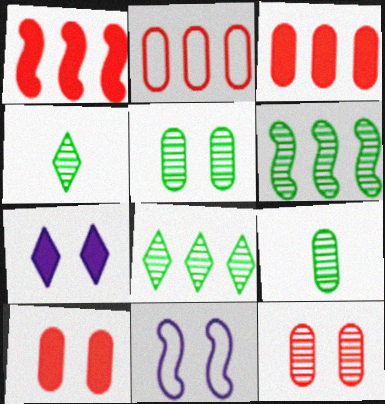[[3, 4, 11], 
[4, 5, 6]]